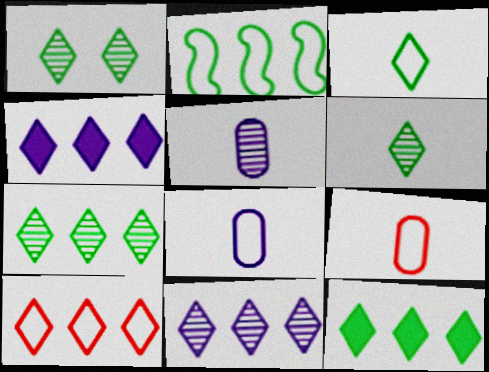[[1, 3, 12], 
[1, 6, 7], 
[4, 7, 10], 
[10, 11, 12]]